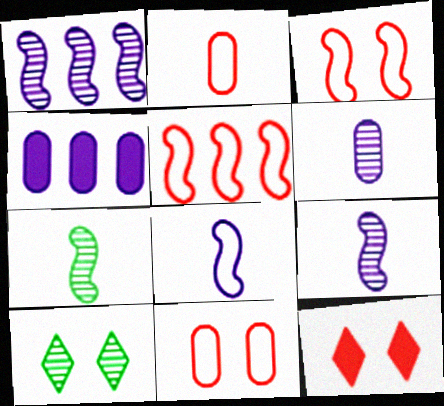[]